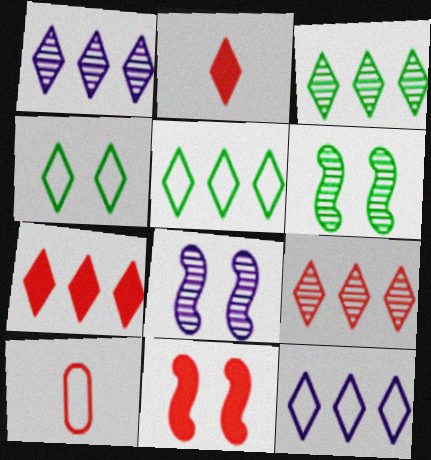[[1, 2, 4], 
[1, 3, 9], 
[1, 5, 7], 
[3, 7, 12], 
[9, 10, 11]]